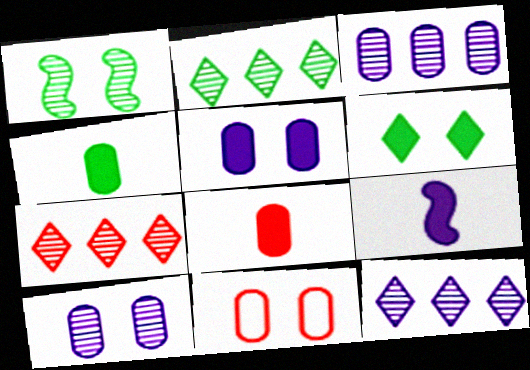[[2, 7, 12], 
[2, 9, 11], 
[3, 4, 11]]